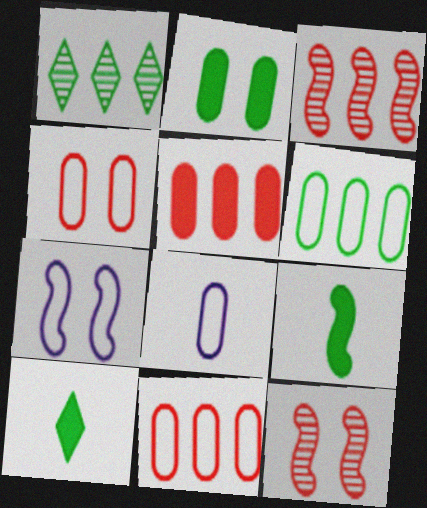[[3, 7, 9], 
[4, 6, 8]]